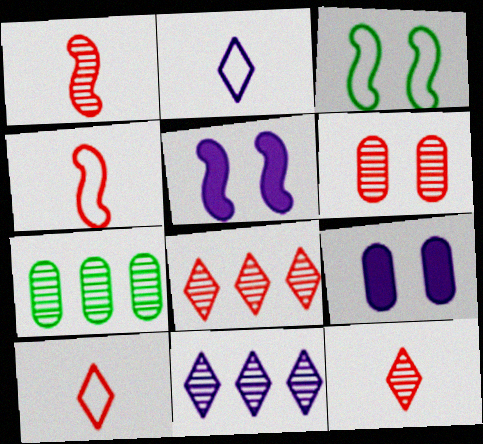[[1, 6, 8], 
[5, 7, 10]]